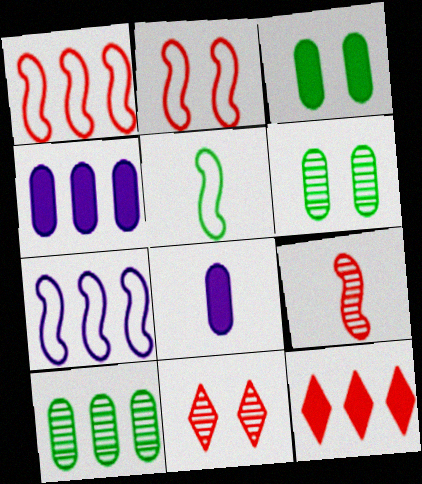[[2, 5, 7], 
[4, 5, 11], 
[7, 10, 12]]